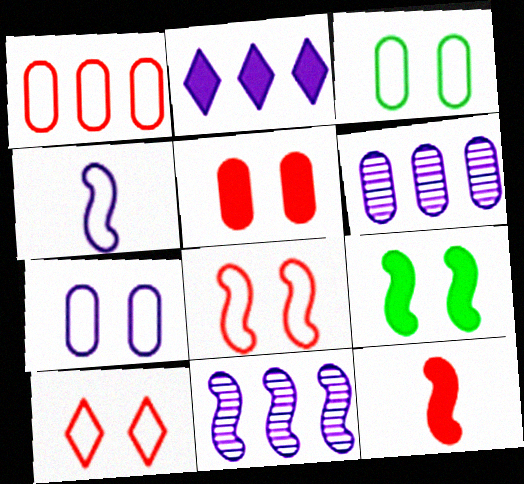[]